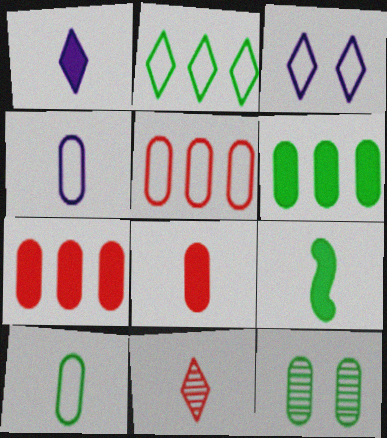[[1, 8, 9], 
[2, 9, 12], 
[4, 7, 12], 
[4, 9, 11], 
[6, 10, 12]]